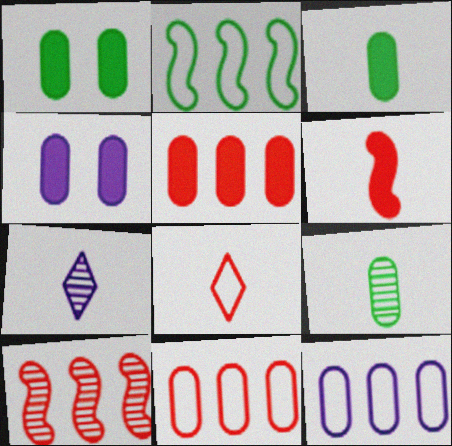[[3, 4, 5], 
[4, 9, 11]]